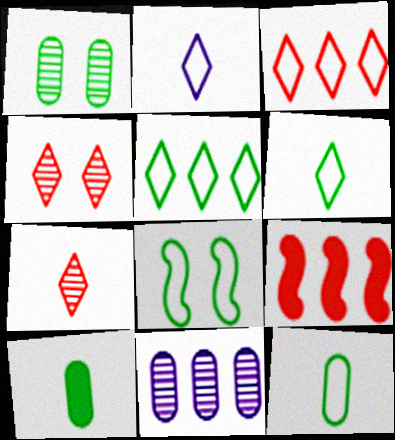[[1, 2, 9], 
[5, 8, 12], 
[5, 9, 11]]